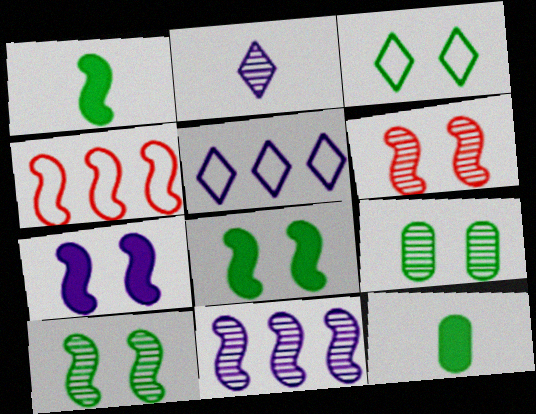[[3, 8, 9], 
[5, 6, 12]]